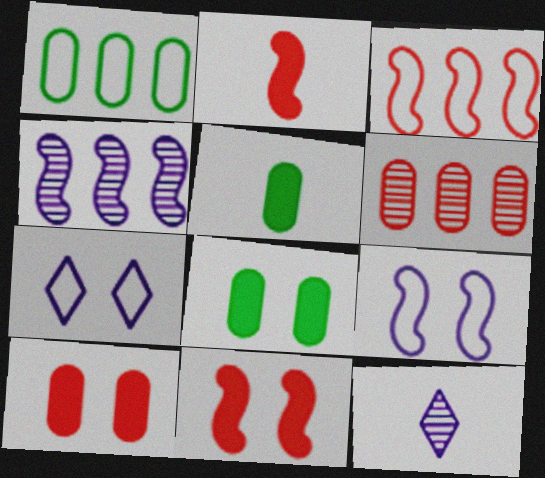[[1, 11, 12], 
[3, 8, 12]]